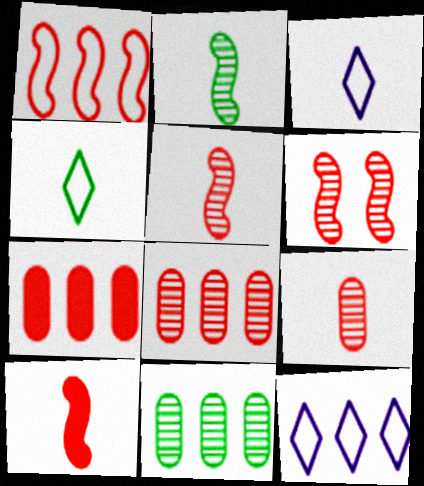[[1, 6, 10]]